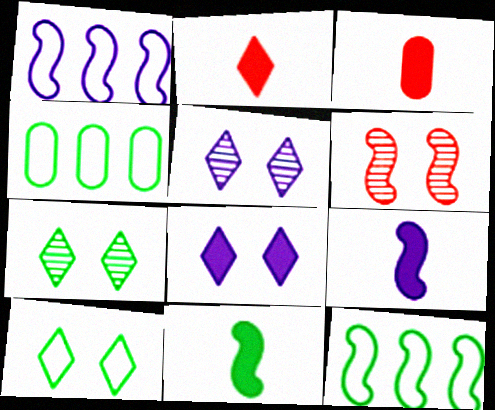[[1, 3, 7], 
[1, 6, 11], 
[3, 5, 12], 
[4, 7, 11], 
[6, 9, 12]]